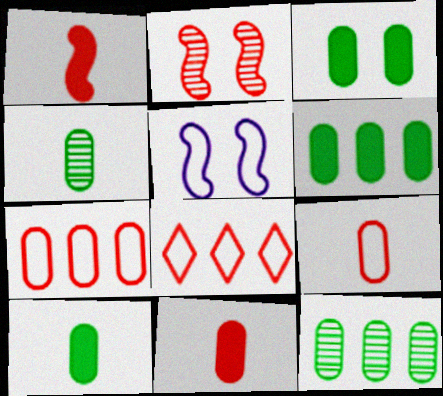[[2, 8, 11], 
[3, 6, 10]]